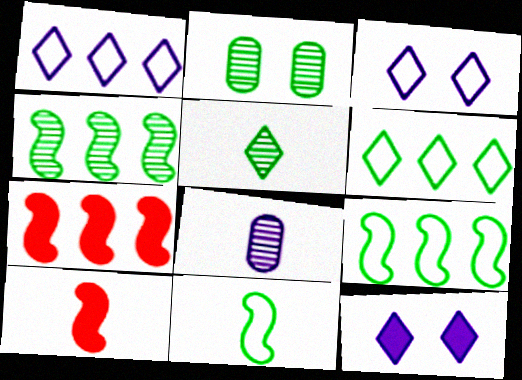[[1, 2, 10], 
[2, 4, 5]]